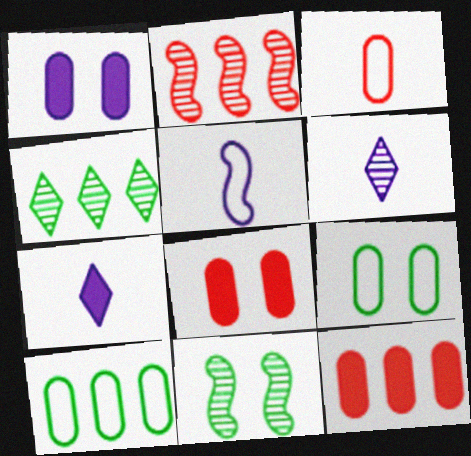[[2, 7, 9], 
[4, 5, 8]]